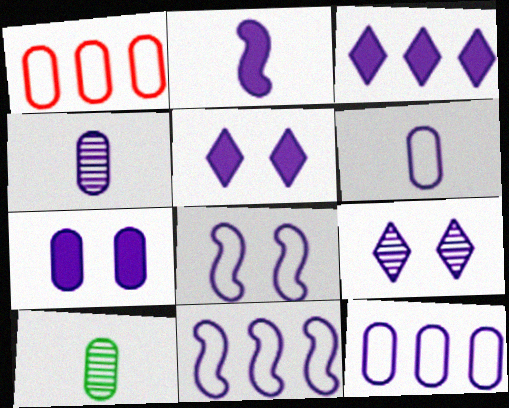[[1, 7, 10], 
[2, 3, 7], 
[2, 9, 12], 
[3, 4, 8], 
[4, 5, 11], 
[4, 7, 12], 
[7, 8, 9]]